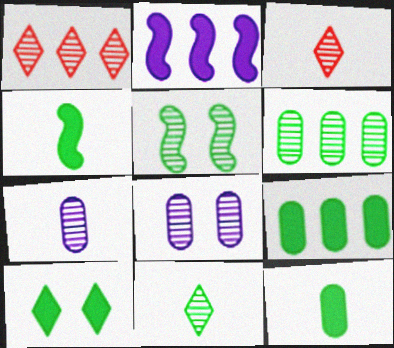[[1, 5, 7], 
[4, 9, 10], 
[5, 6, 11]]